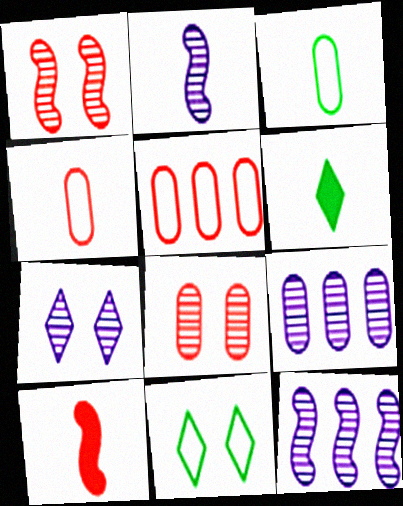[[2, 4, 6], 
[2, 7, 9], 
[9, 10, 11]]